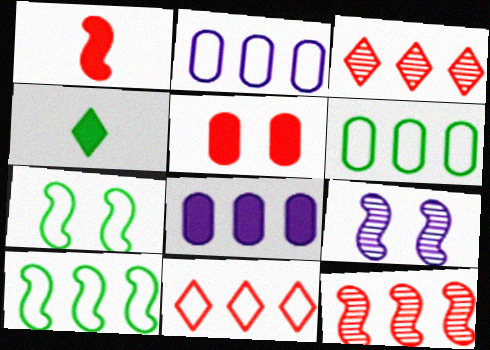[[1, 9, 10], 
[2, 10, 11], 
[3, 8, 10]]